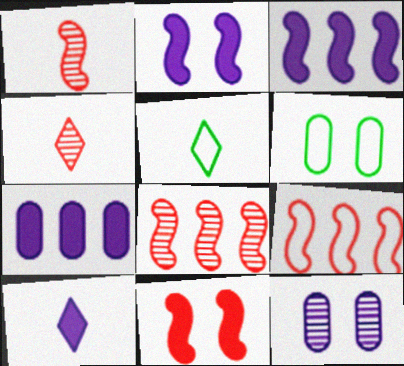[[1, 9, 11], 
[2, 7, 10], 
[3, 4, 6], 
[4, 5, 10], 
[6, 8, 10]]